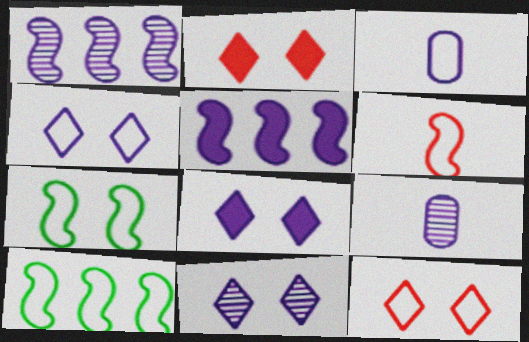[[1, 3, 8], 
[1, 9, 11], 
[2, 9, 10], 
[3, 5, 11], 
[3, 10, 12], 
[4, 5, 9], 
[4, 8, 11]]